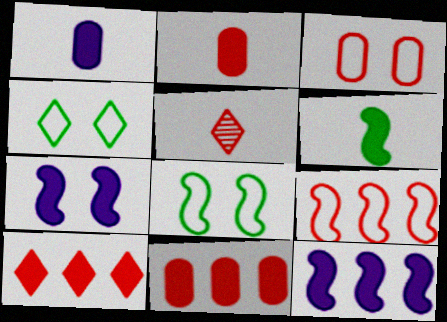[]